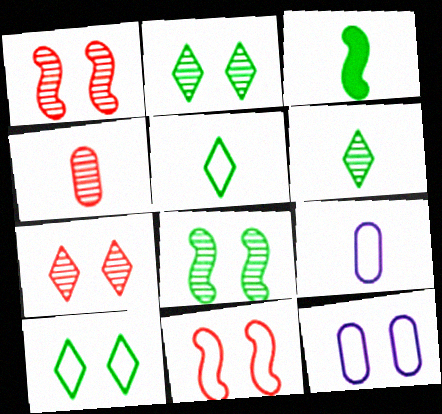[[10, 11, 12]]